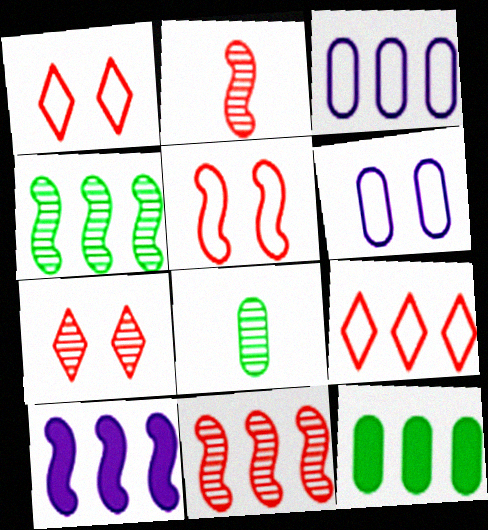[[1, 8, 10]]